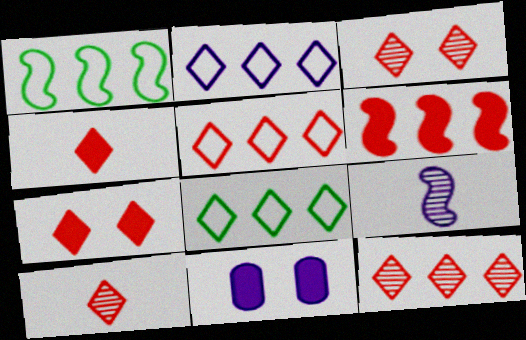[[1, 10, 11], 
[2, 5, 8], 
[2, 9, 11], 
[3, 4, 5], 
[3, 10, 12], 
[5, 7, 10]]